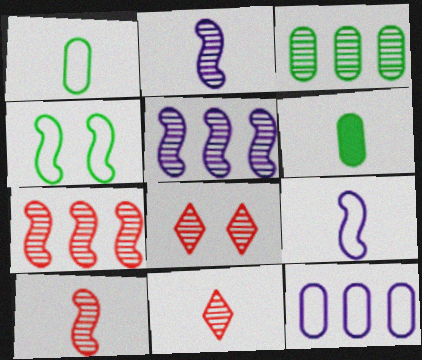[[2, 3, 8], 
[6, 9, 11]]